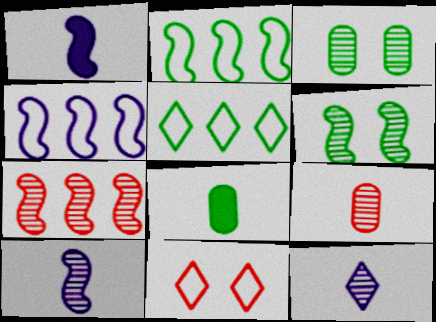[[3, 7, 12], 
[5, 6, 8], 
[6, 7, 10]]